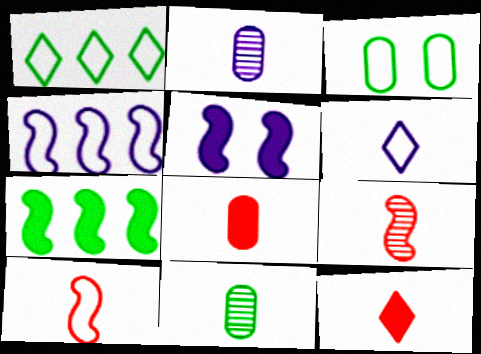[]